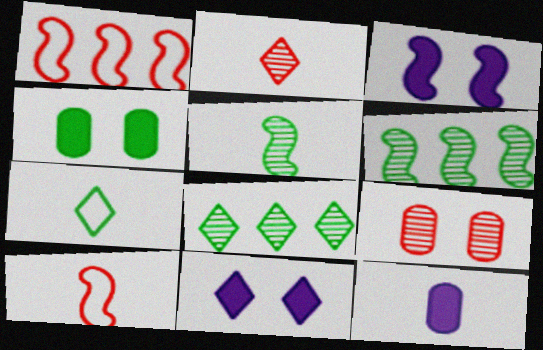[[1, 3, 5], 
[3, 6, 10], 
[4, 6, 7]]